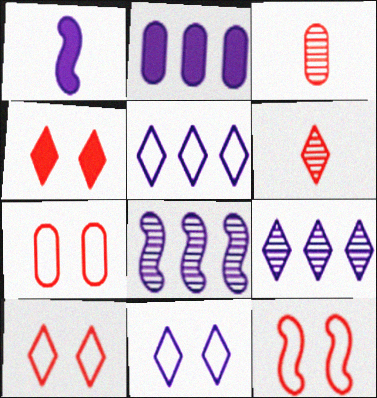[[2, 5, 8], 
[7, 10, 12]]